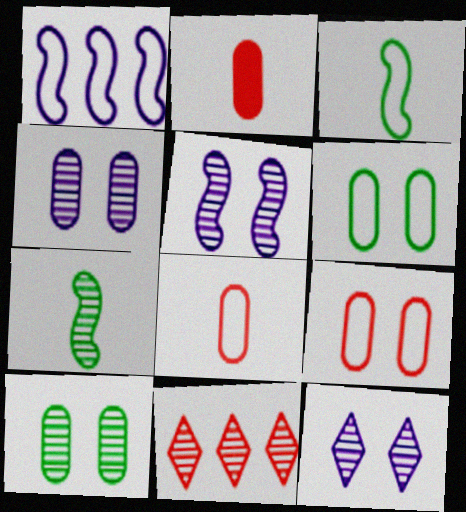[[4, 5, 12], 
[4, 7, 11]]